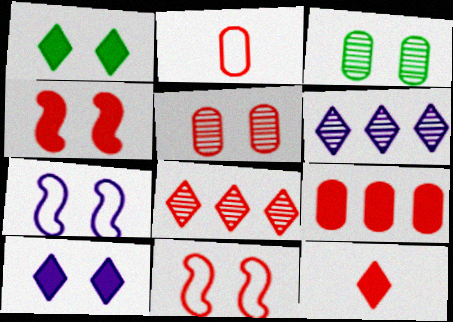[[1, 5, 7], 
[2, 4, 8], 
[2, 5, 9], 
[3, 10, 11], 
[4, 9, 12]]